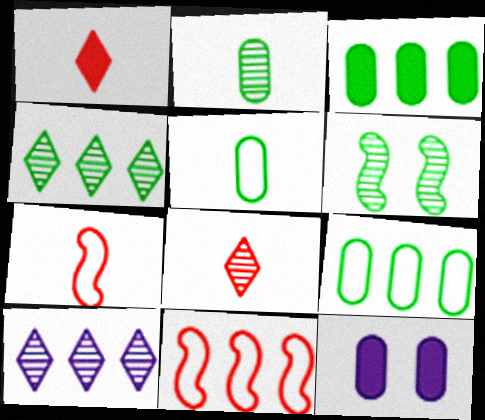[[2, 4, 6], 
[3, 10, 11], 
[4, 7, 12]]